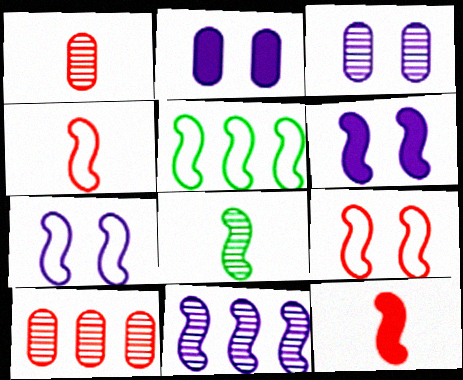[[4, 5, 7]]